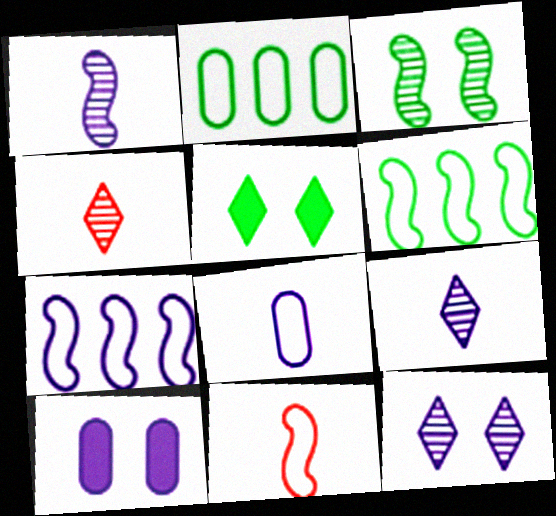[[4, 6, 10], 
[7, 9, 10]]